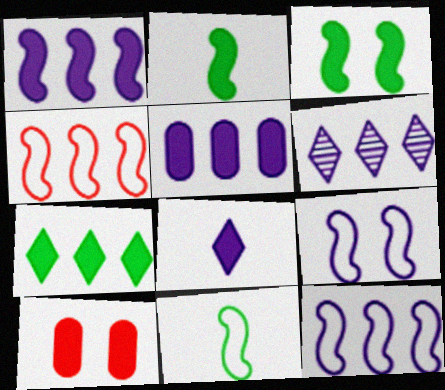[[4, 9, 11], 
[5, 6, 12], 
[6, 10, 11]]